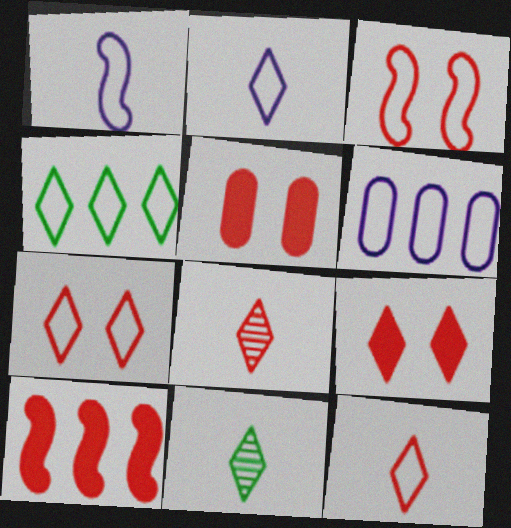[[2, 4, 7]]